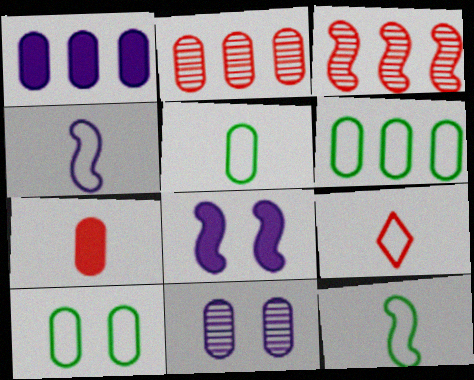[[1, 2, 6], 
[3, 8, 12], 
[4, 5, 9], 
[5, 6, 10], 
[6, 7, 11]]